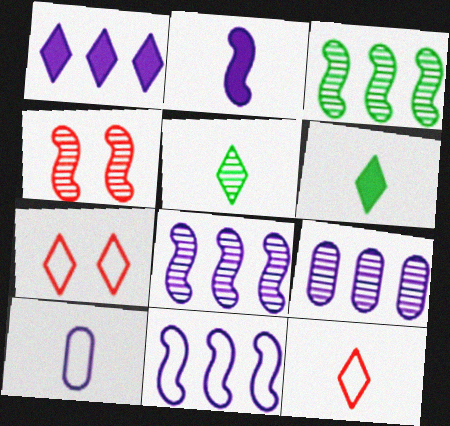[[1, 5, 7], 
[1, 9, 11], 
[4, 5, 9]]